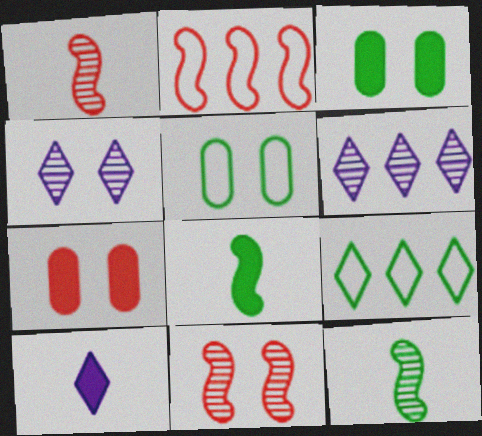[[3, 9, 12]]